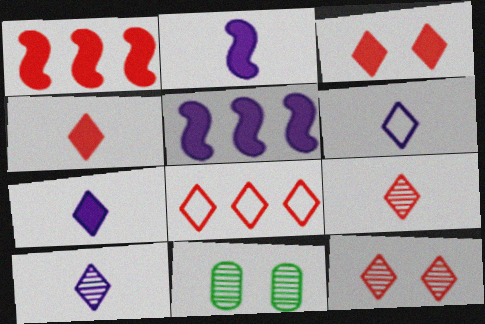[[1, 6, 11], 
[2, 8, 11], 
[3, 8, 9], 
[4, 8, 12], 
[6, 7, 10]]